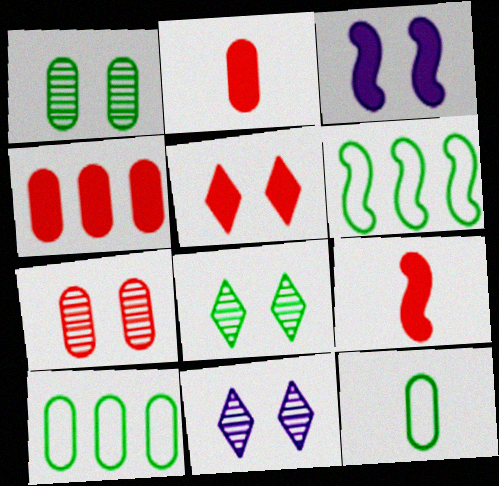[[2, 6, 11], 
[4, 5, 9], 
[9, 10, 11]]